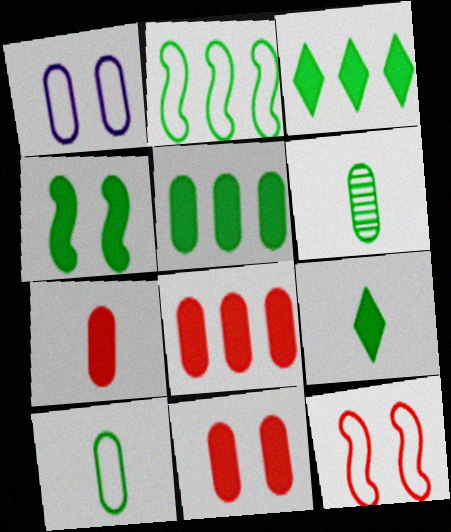[[1, 6, 8], 
[4, 5, 9], 
[7, 8, 11]]